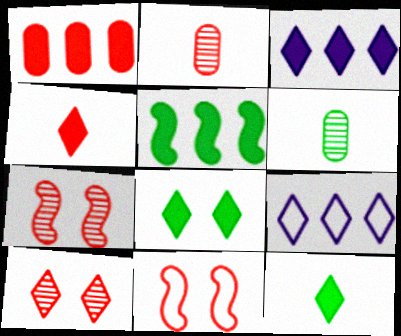[[1, 3, 5], 
[3, 4, 8], 
[3, 6, 11], 
[9, 10, 12]]